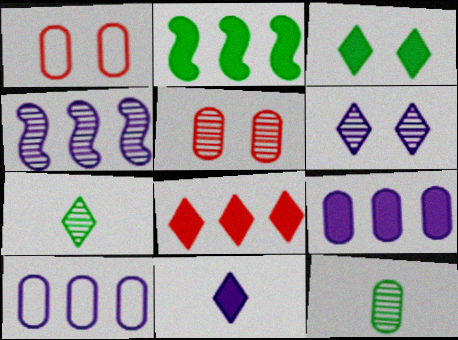[[1, 9, 12], 
[2, 8, 9], 
[3, 8, 11], 
[4, 5, 7]]